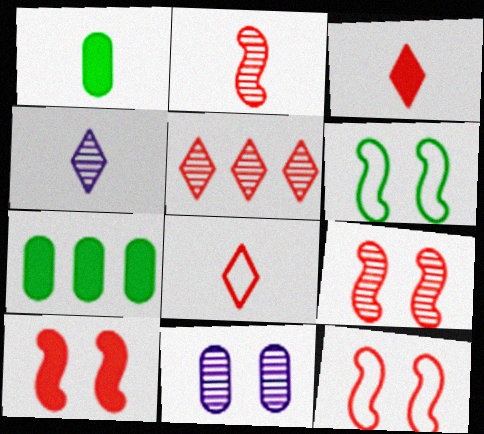[[4, 7, 12], 
[9, 10, 12]]